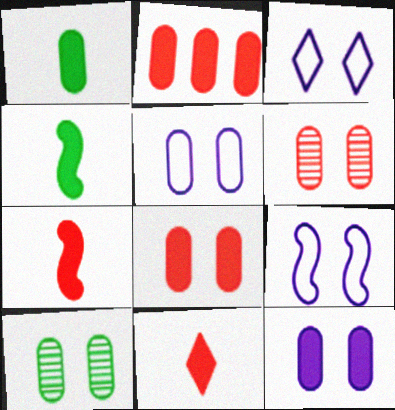[[1, 2, 12], 
[3, 5, 9], 
[5, 8, 10]]